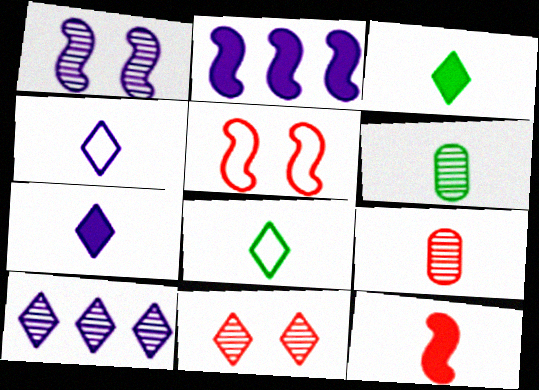[[4, 6, 12]]